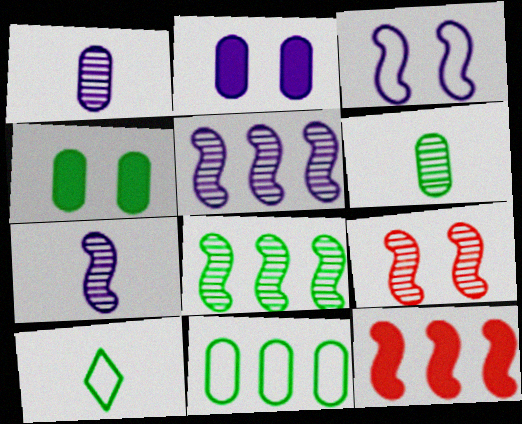[[4, 6, 11], 
[4, 8, 10], 
[7, 8, 9]]